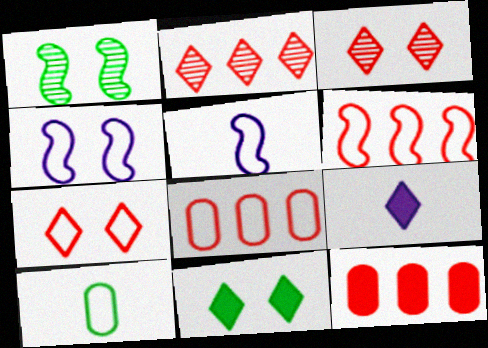[[1, 8, 9], 
[2, 6, 12]]